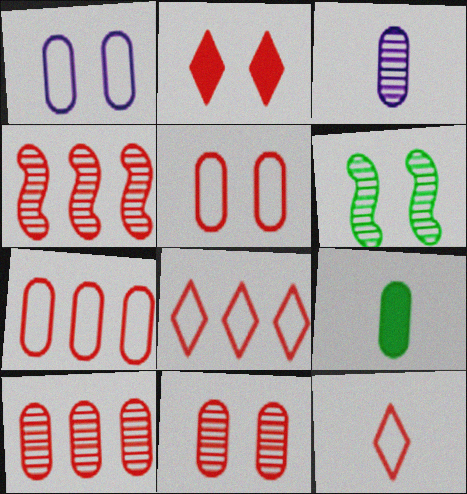[[1, 2, 6], 
[1, 9, 10]]